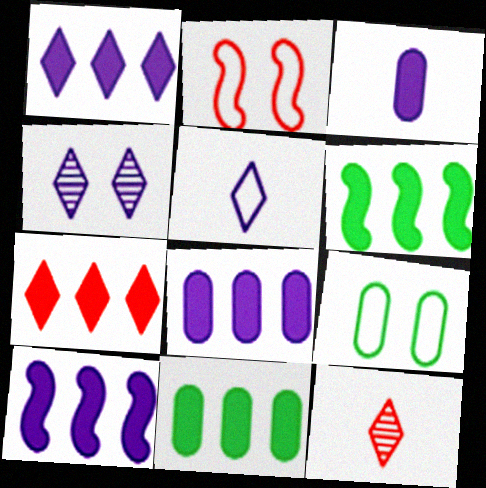[[1, 4, 5], 
[1, 8, 10], 
[6, 7, 8], 
[7, 10, 11], 
[9, 10, 12]]